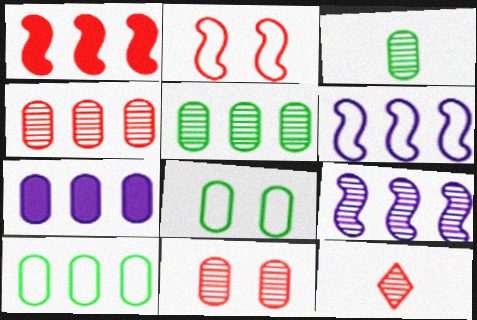[[4, 7, 10]]